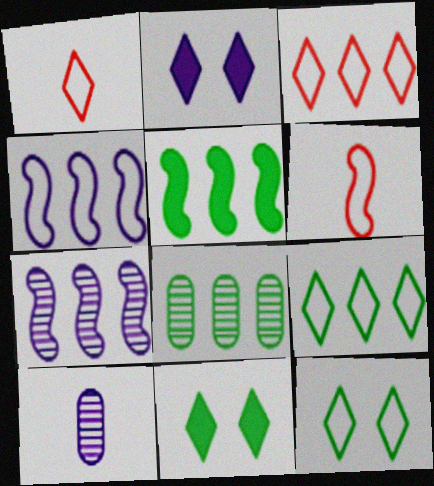[[2, 4, 10], 
[2, 6, 8], 
[5, 8, 9]]